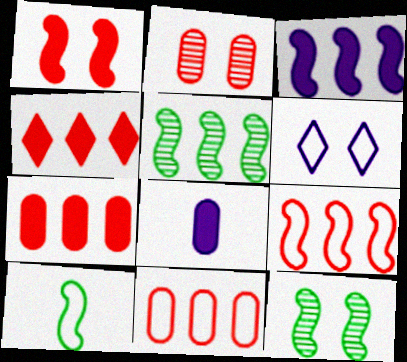[[3, 5, 9], 
[6, 10, 11]]